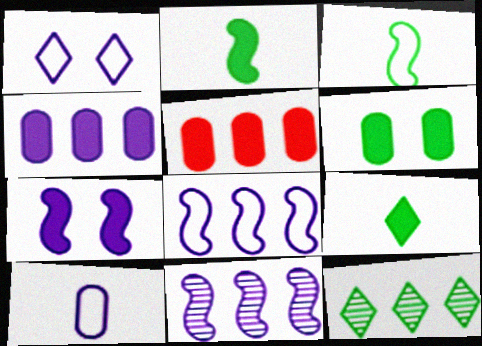[[1, 8, 10], 
[3, 6, 12], 
[5, 7, 9], 
[5, 8, 12]]